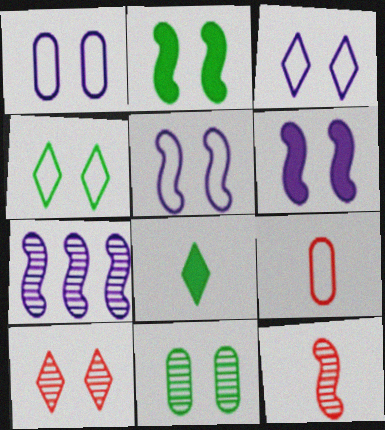[[1, 2, 10], 
[1, 3, 5], 
[2, 4, 11]]